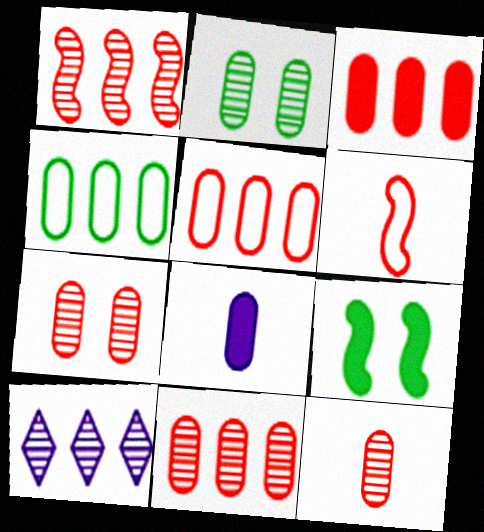[[2, 5, 8], 
[3, 5, 11], 
[4, 7, 8], 
[7, 11, 12]]